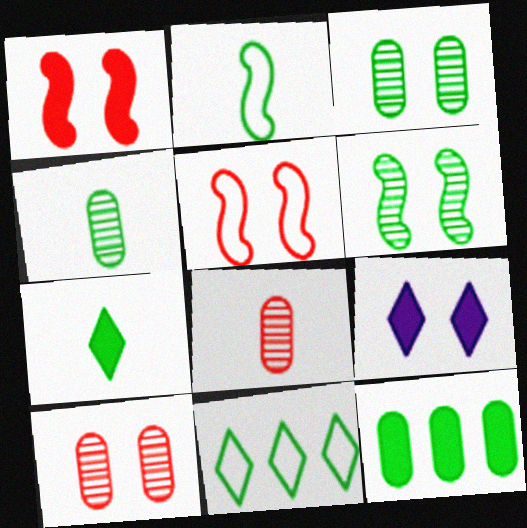[[2, 4, 7], 
[3, 5, 9]]